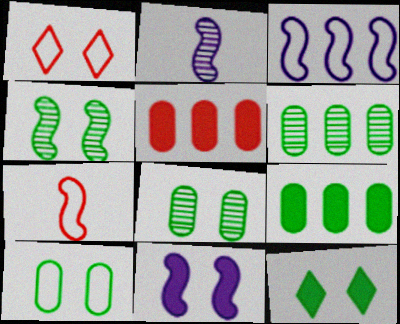[[1, 2, 9], 
[1, 8, 11], 
[2, 3, 11], 
[4, 10, 12]]